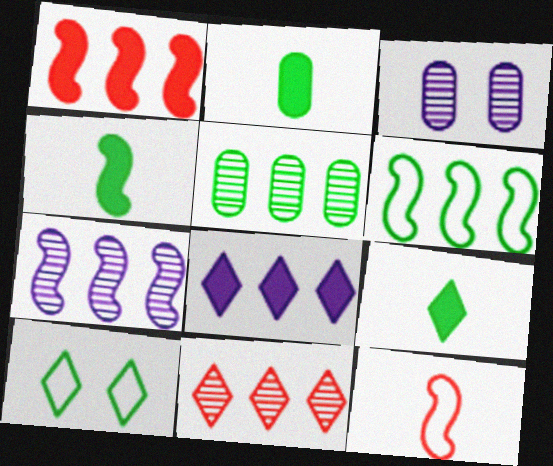[[1, 6, 7], 
[2, 4, 9], 
[4, 5, 10], 
[5, 7, 11]]